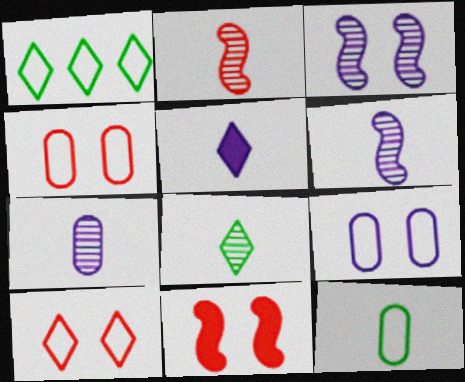[[1, 7, 11], 
[2, 5, 12], 
[2, 7, 8]]